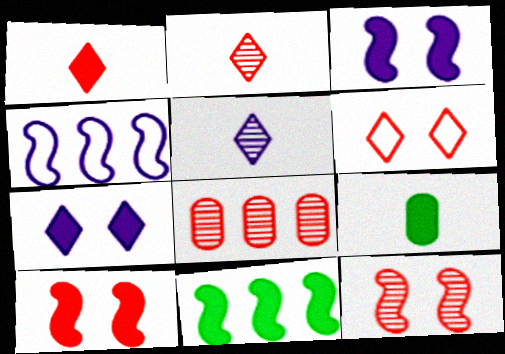[[2, 8, 12]]